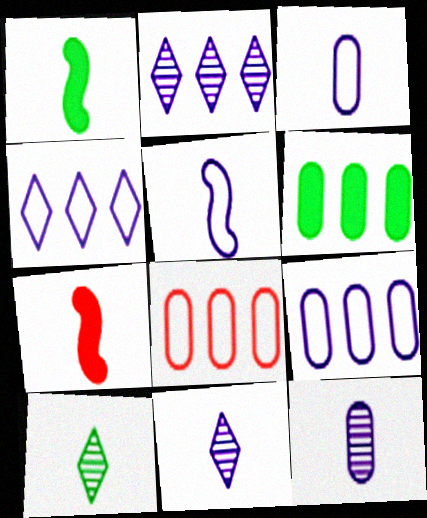[[3, 7, 10]]